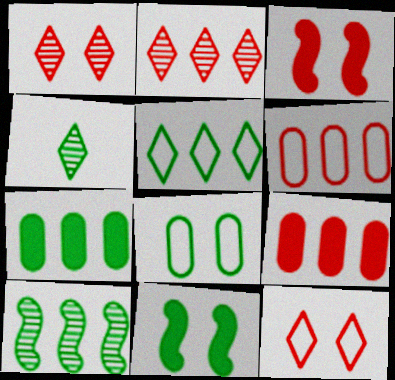[[5, 7, 10]]